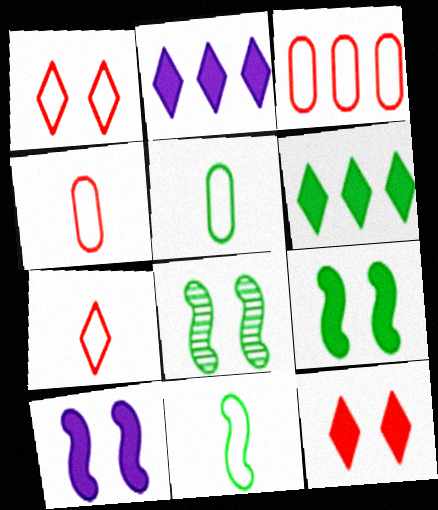[[2, 4, 8], 
[5, 6, 8]]